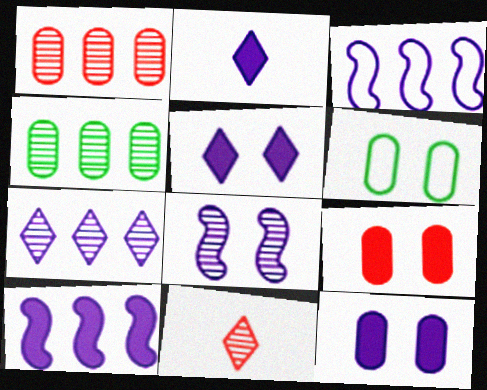[[2, 10, 12], 
[4, 8, 11], 
[6, 10, 11]]